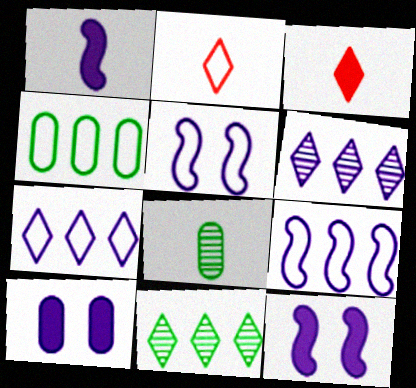[[1, 2, 8], 
[2, 4, 5]]